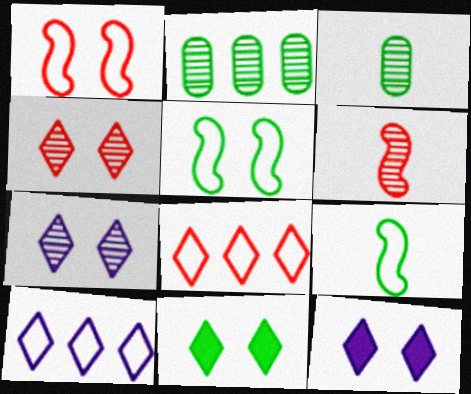[[2, 6, 7], 
[2, 9, 11]]